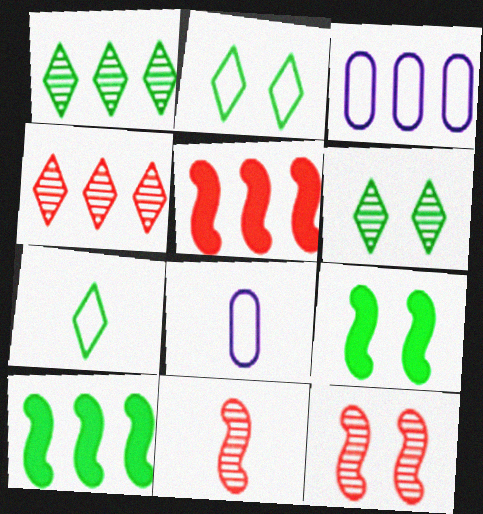[[1, 3, 5], 
[3, 4, 10], 
[4, 8, 9], 
[5, 6, 8]]